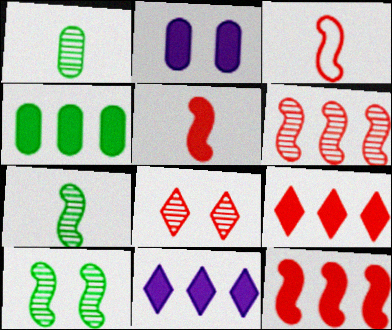[[4, 11, 12]]